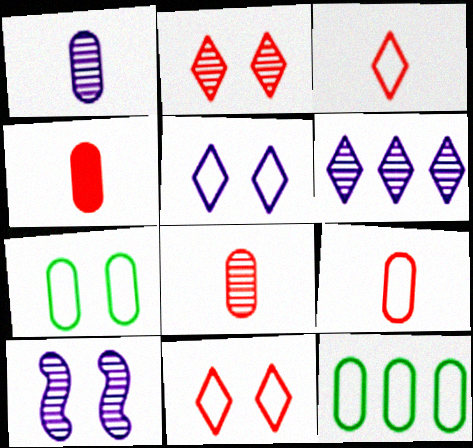[[1, 6, 10], 
[4, 8, 9]]